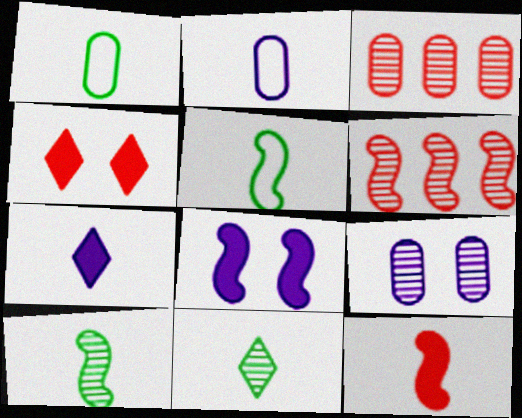[[2, 11, 12], 
[5, 6, 8], 
[6, 9, 11]]